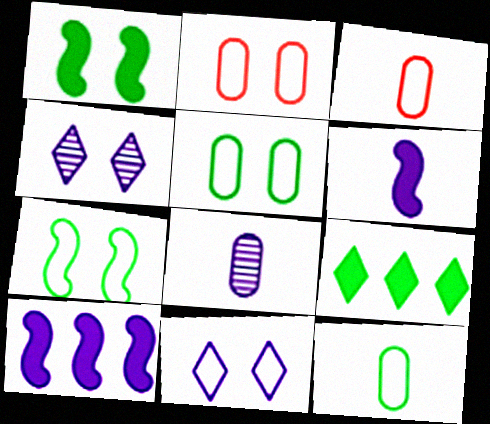[[1, 2, 4], 
[2, 7, 11], 
[8, 10, 11]]